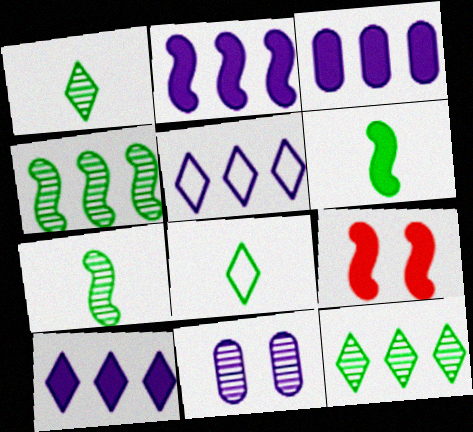[[2, 3, 10], 
[2, 6, 9]]